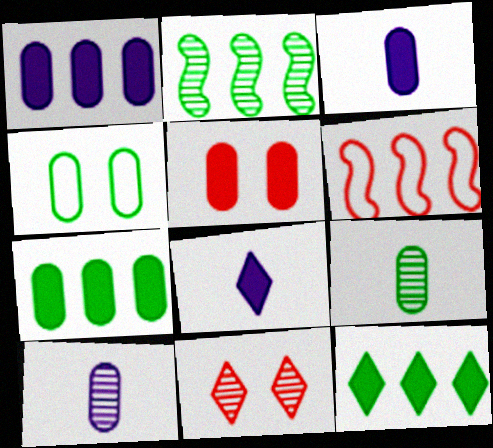[[2, 10, 11], 
[3, 5, 7], 
[4, 7, 9]]